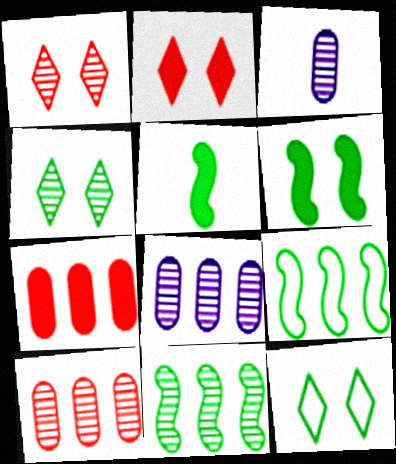[[1, 3, 11], 
[2, 3, 9]]